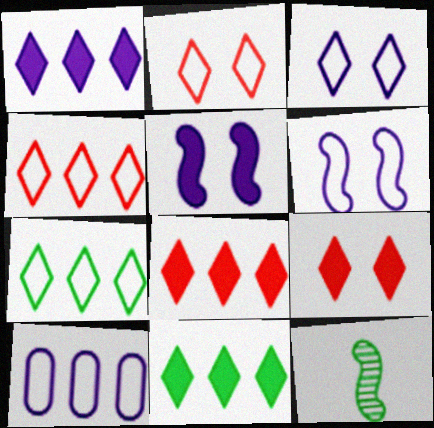[[1, 8, 11], 
[9, 10, 12]]